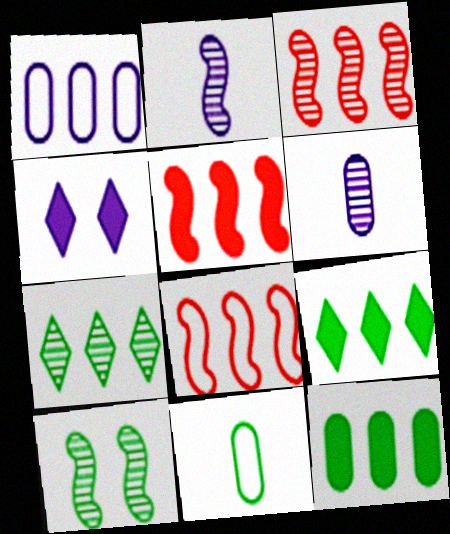[[1, 2, 4], 
[1, 3, 9], 
[1, 5, 7], 
[2, 3, 10], 
[3, 4, 11], 
[3, 5, 8], 
[9, 10, 11]]